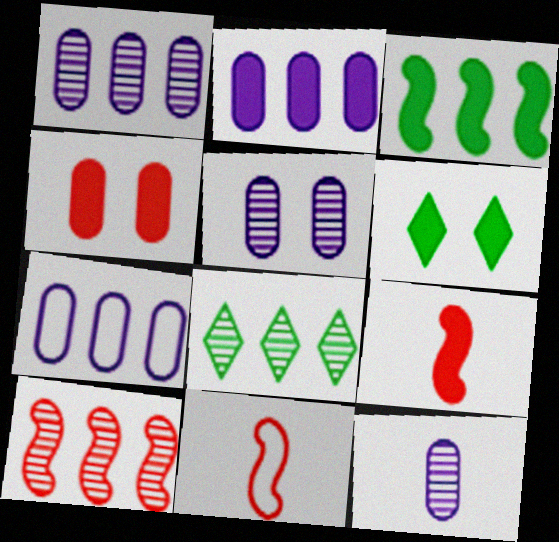[[1, 2, 7], 
[1, 5, 12], 
[1, 6, 11], 
[1, 8, 10], 
[2, 6, 9]]